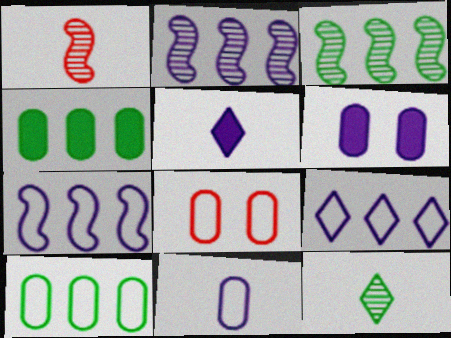[[3, 5, 8], 
[8, 10, 11]]